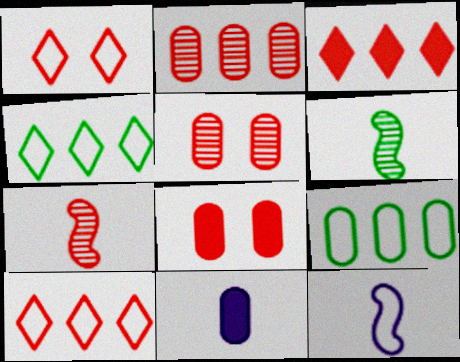[[1, 9, 12], 
[5, 9, 11], 
[7, 8, 10]]